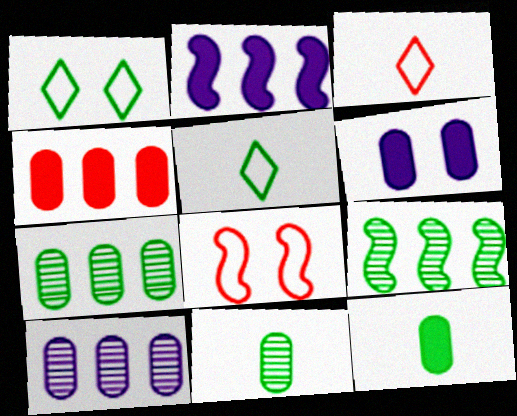[[1, 9, 12], 
[3, 6, 9], 
[4, 6, 12]]